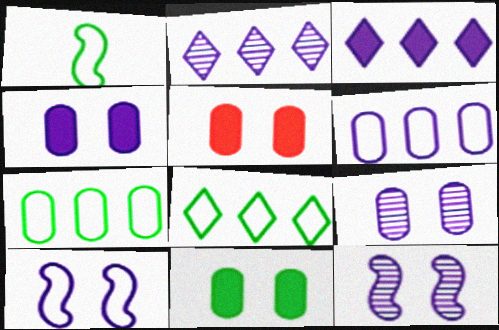[[1, 2, 5], 
[4, 5, 11]]